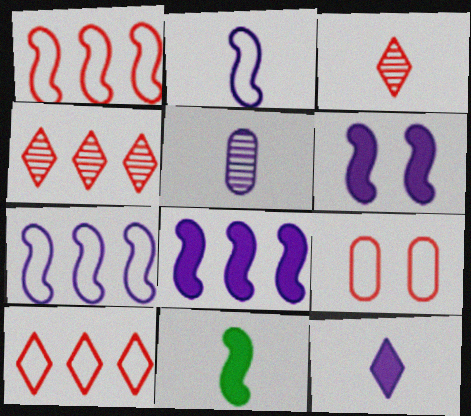[[2, 5, 12]]